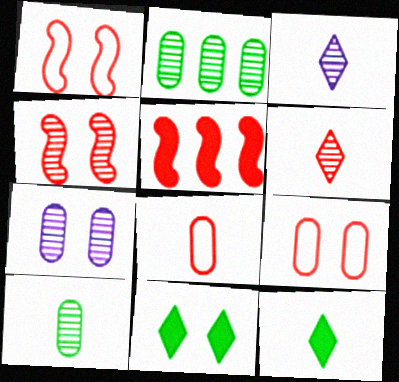[[1, 7, 11], 
[2, 3, 4], 
[5, 6, 9]]